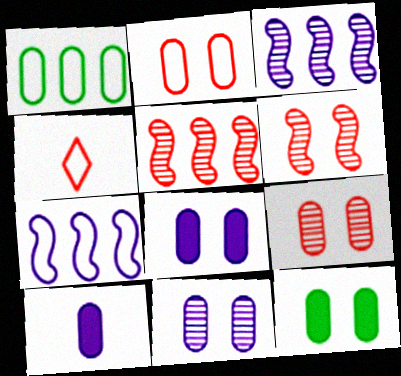[[1, 9, 10], 
[2, 11, 12], 
[3, 4, 12]]